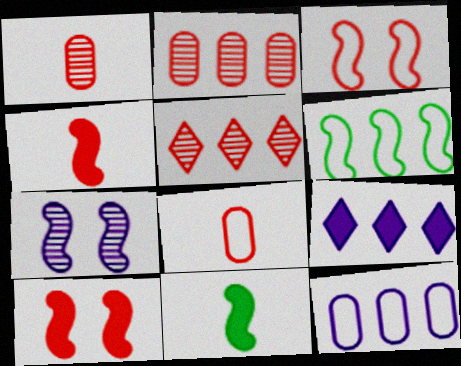[[2, 6, 9], 
[4, 6, 7], 
[5, 8, 10]]